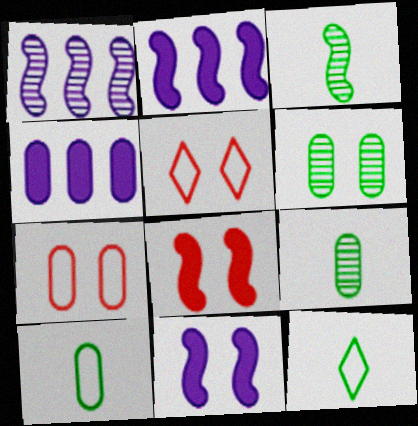[[2, 5, 9], 
[3, 4, 5], 
[4, 7, 9], 
[5, 6, 11]]